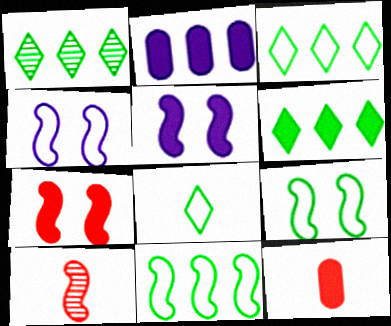[[1, 3, 6], 
[1, 4, 12], 
[5, 6, 12], 
[5, 10, 11]]